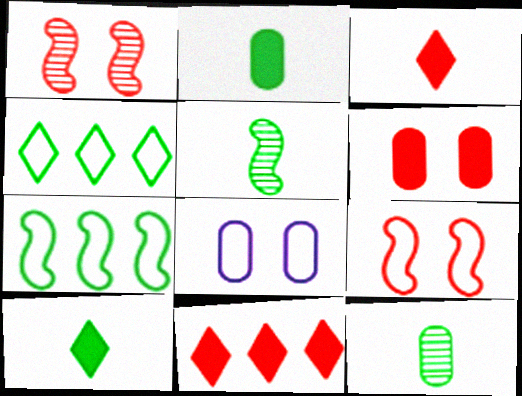[[5, 8, 11]]